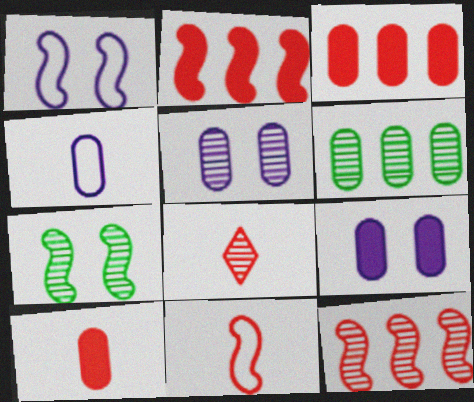[[8, 10, 11]]